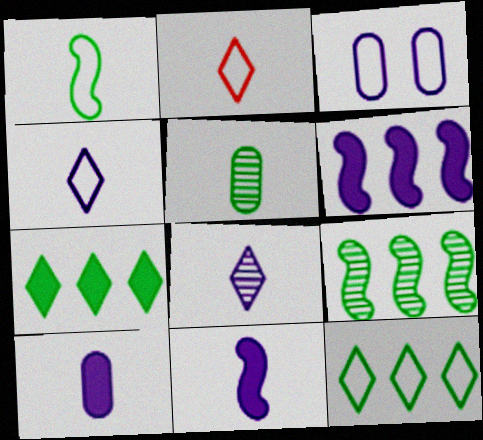[[2, 5, 11], 
[3, 6, 8]]